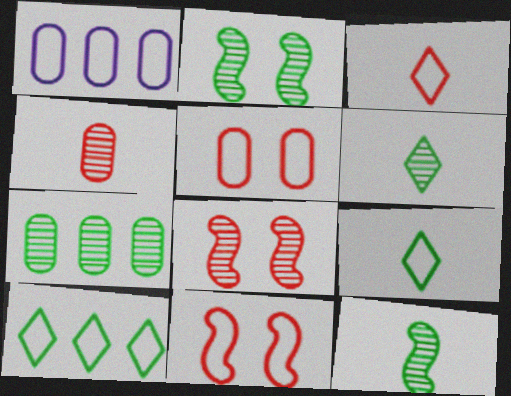[[1, 9, 11], 
[2, 6, 7]]